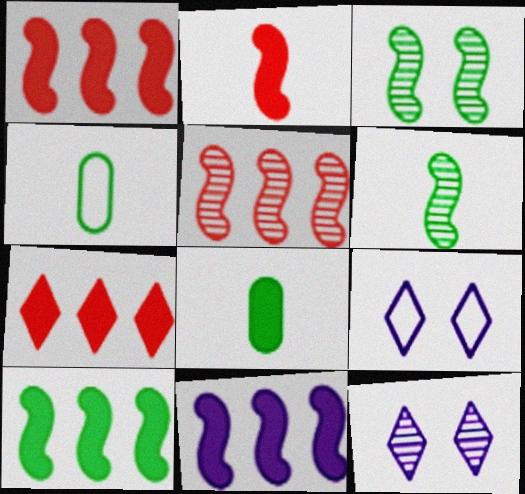[[1, 4, 12], 
[1, 10, 11], 
[5, 8, 9]]